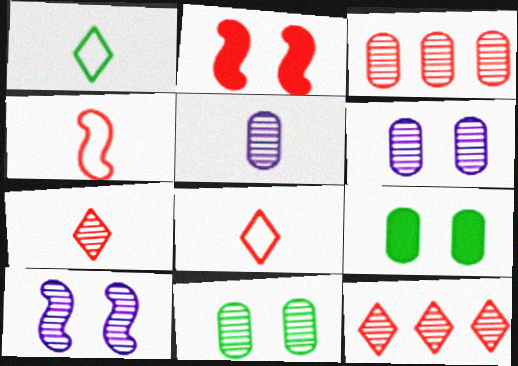[[2, 3, 8], 
[3, 5, 11]]